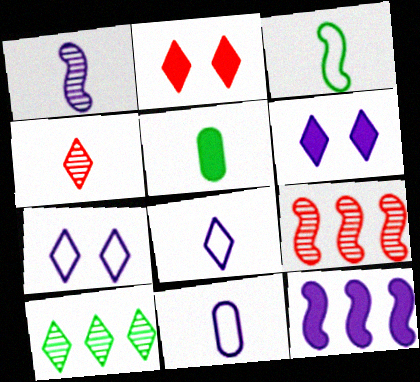[[2, 5, 12], 
[2, 8, 10], 
[5, 7, 9]]